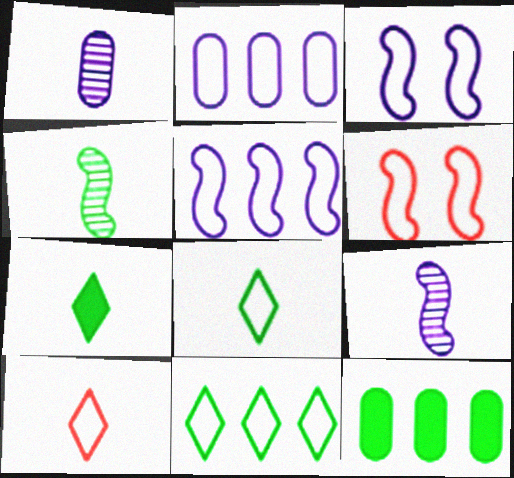[[2, 6, 8]]